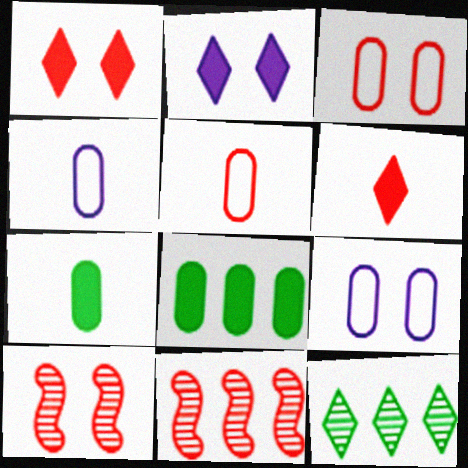[[1, 3, 10], 
[1, 5, 11], 
[3, 6, 11]]